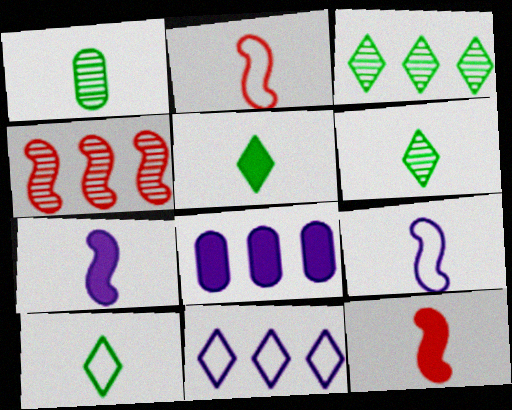[[5, 6, 10]]